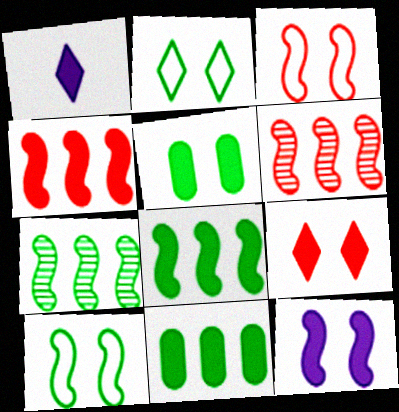[[1, 4, 5], 
[5, 9, 12]]